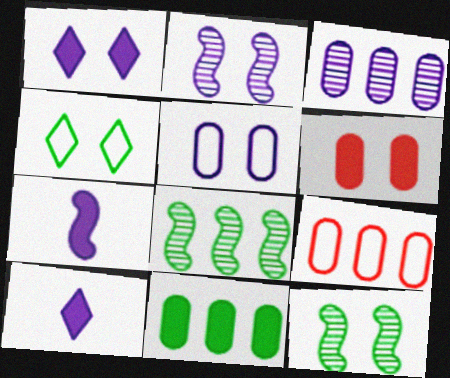[[1, 2, 5], 
[2, 4, 6], 
[3, 9, 11], 
[9, 10, 12]]